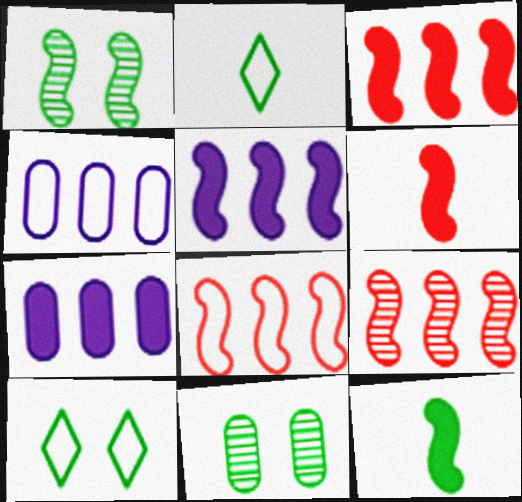[[3, 8, 9]]